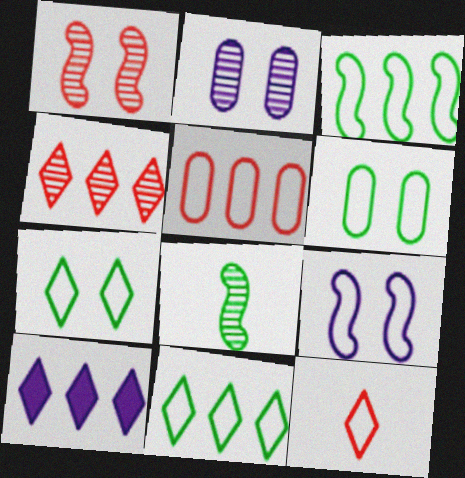[[2, 4, 8], 
[4, 10, 11]]